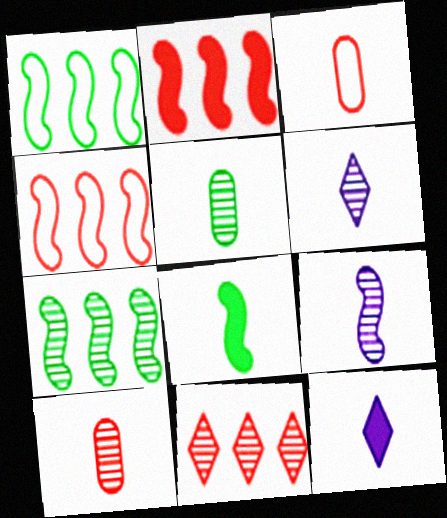[[3, 6, 8]]